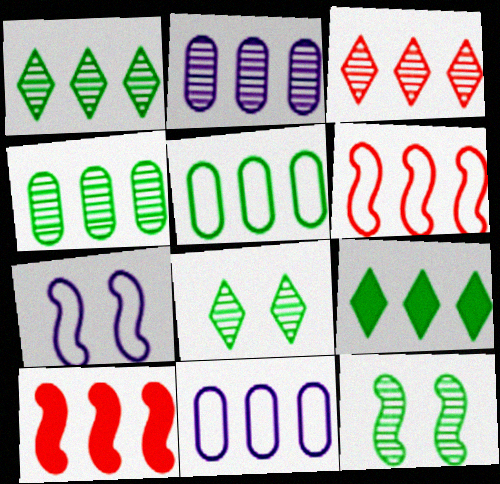[[1, 10, 11], 
[2, 6, 9]]